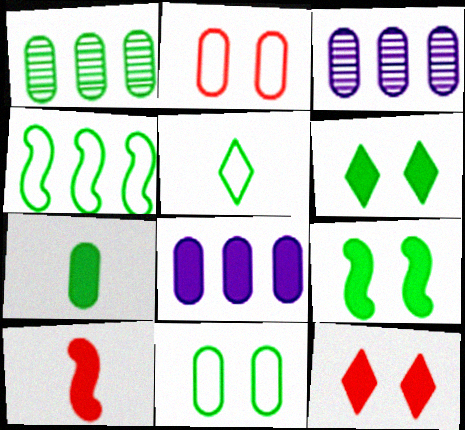[[1, 5, 9], 
[1, 7, 11], 
[2, 3, 7], 
[4, 5, 11], 
[6, 8, 10]]